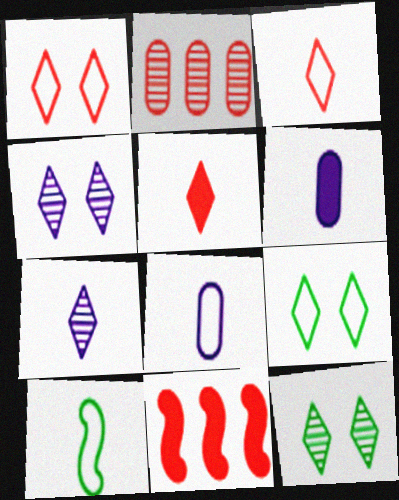[[3, 8, 10], 
[8, 11, 12]]